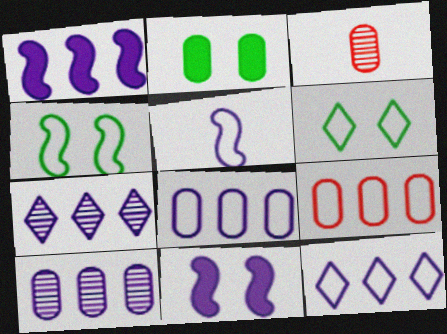[[1, 3, 6], 
[1, 7, 8], 
[1, 10, 12], 
[2, 3, 8], 
[5, 6, 9]]